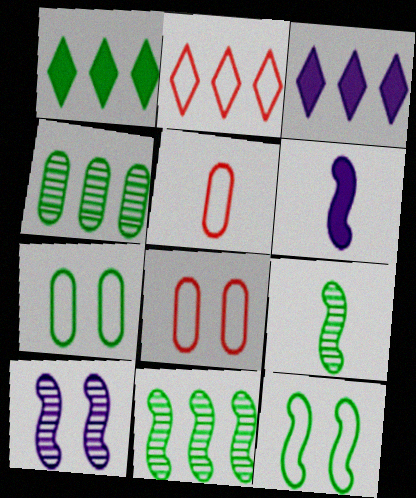[[1, 5, 10], 
[1, 7, 9], 
[3, 8, 9]]